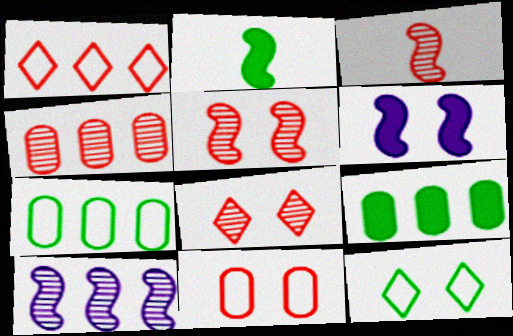[[1, 9, 10], 
[3, 4, 8]]